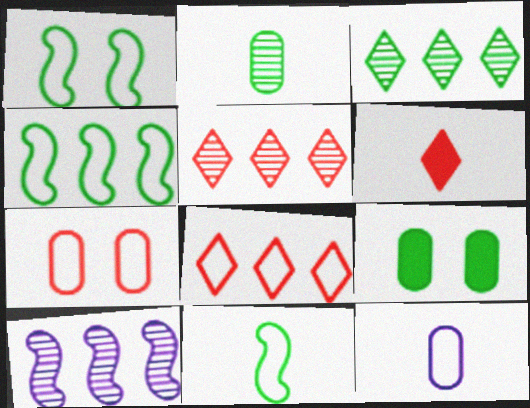[[1, 4, 11], 
[1, 8, 12], 
[3, 9, 11]]